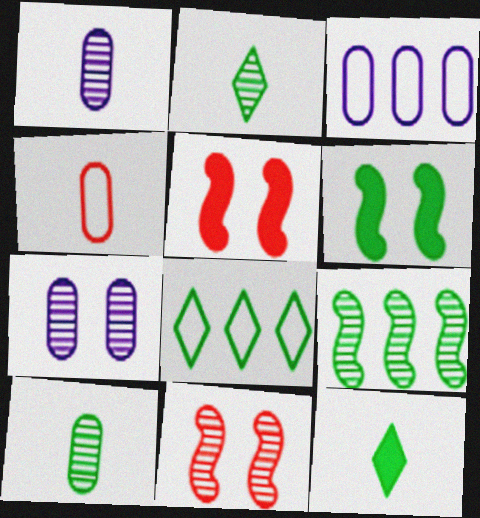[[1, 5, 8], 
[2, 3, 5], 
[3, 11, 12], 
[6, 8, 10]]